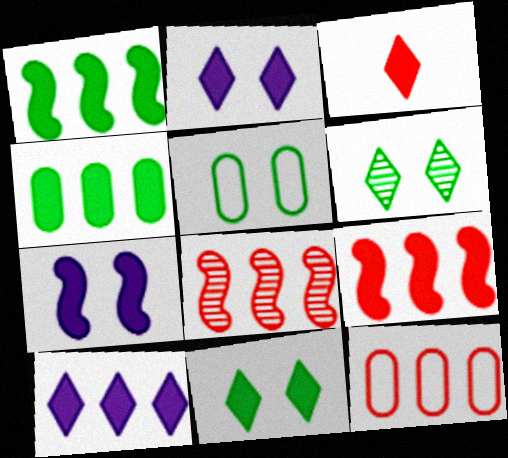[[3, 4, 7], 
[3, 10, 11], 
[4, 9, 10]]